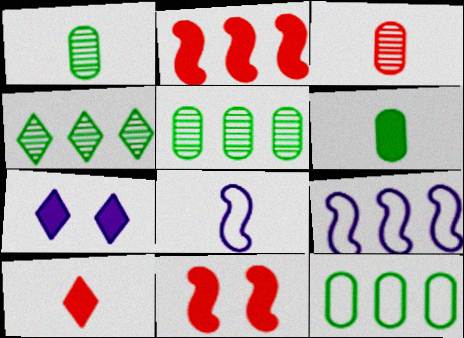[[1, 8, 10], 
[2, 6, 7]]